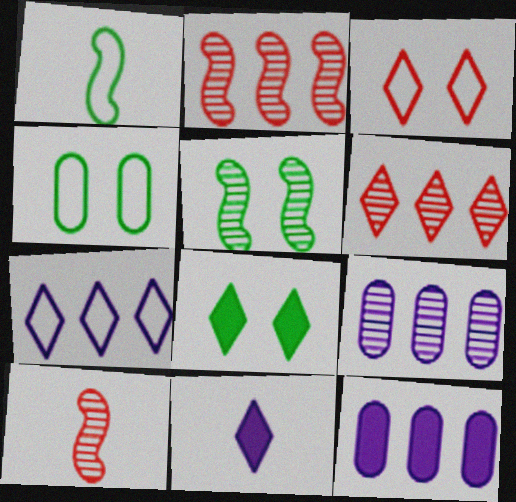[[2, 4, 11], 
[4, 5, 8]]